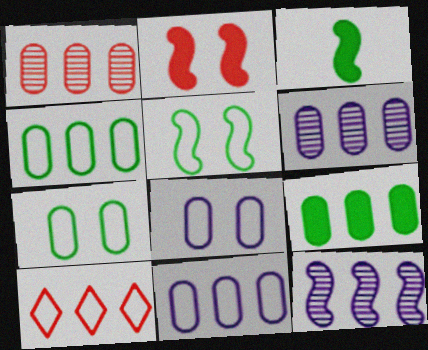[[1, 9, 11], 
[9, 10, 12]]